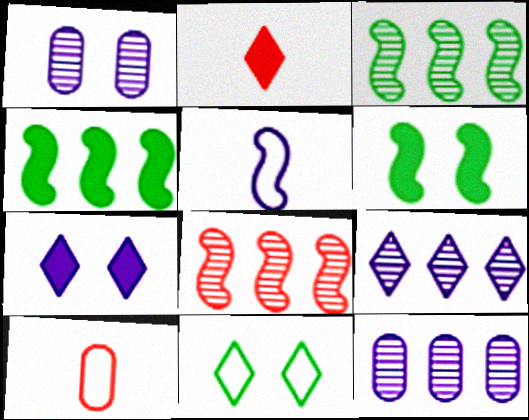[[2, 9, 11], 
[3, 7, 10], 
[5, 6, 8], 
[5, 7, 12], 
[6, 9, 10]]